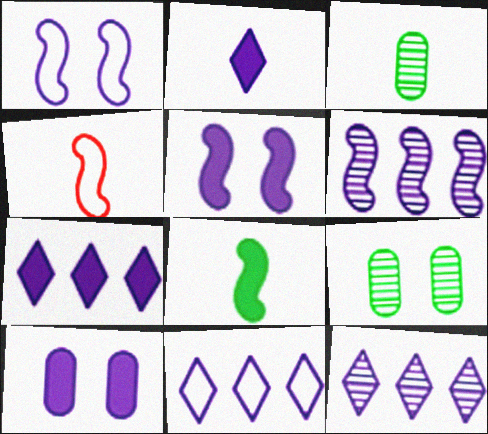[[2, 3, 4], 
[4, 7, 9], 
[7, 11, 12]]